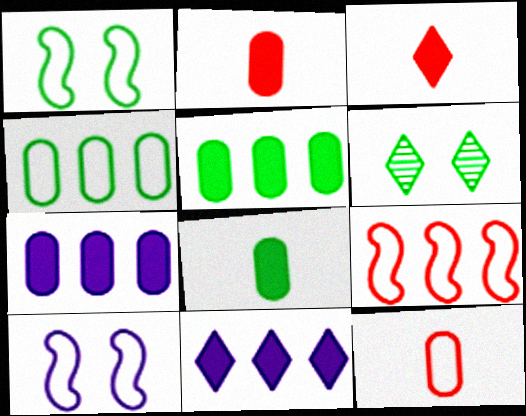[]